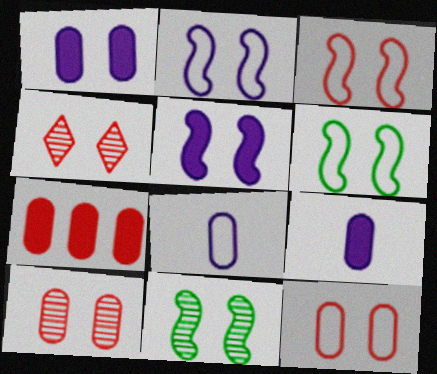[[1, 4, 6], 
[2, 3, 6], 
[3, 5, 11]]